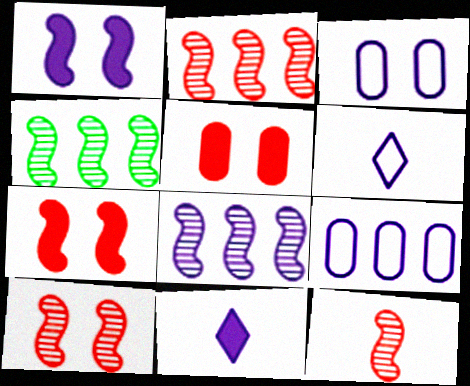[[2, 4, 8], 
[2, 10, 12], 
[3, 8, 11], 
[4, 5, 6]]